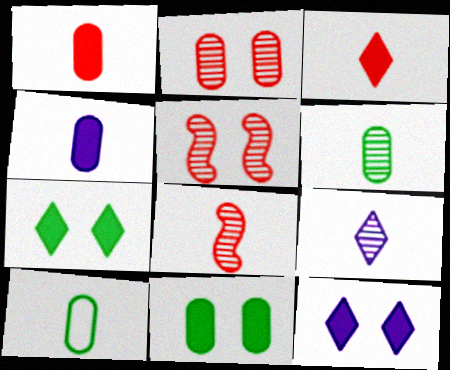[[6, 8, 9]]